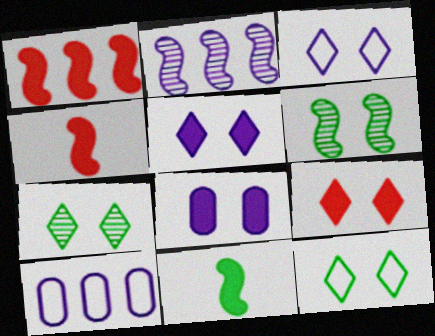[[3, 7, 9], 
[4, 7, 10]]